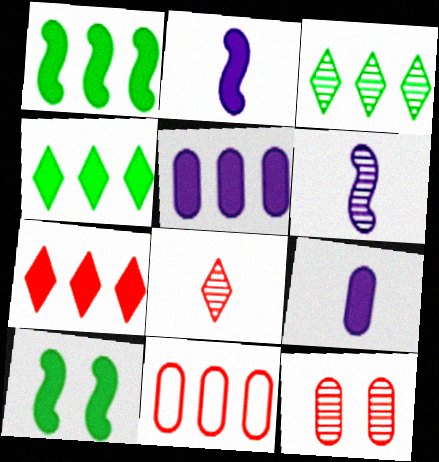[[1, 5, 7], 
[3, 6, 12], 
[7, 9, 10]]